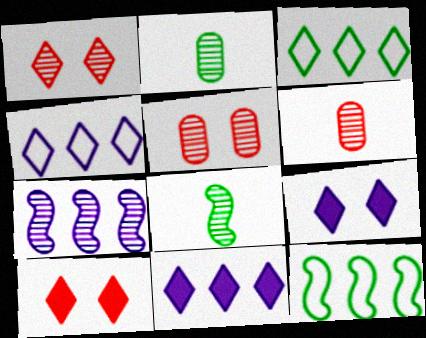[[1, 2, 7], 
[6, 9, 12]]